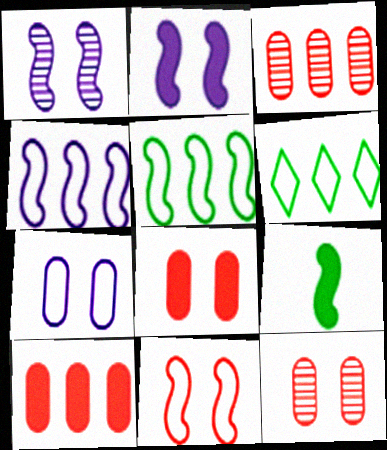[]